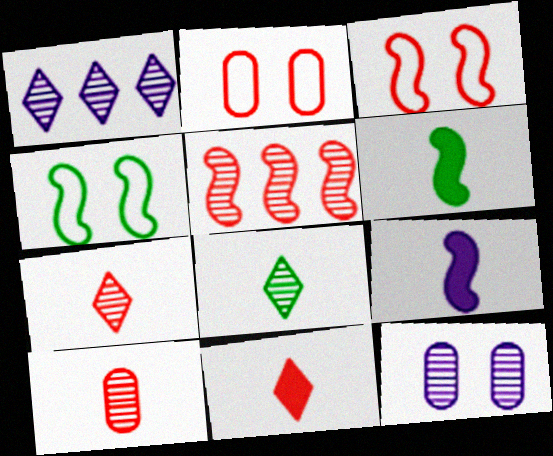[[1, 2, 6], 
[2, 5, 11], 
[4, 5, 9], 
[5, 8, 12]]